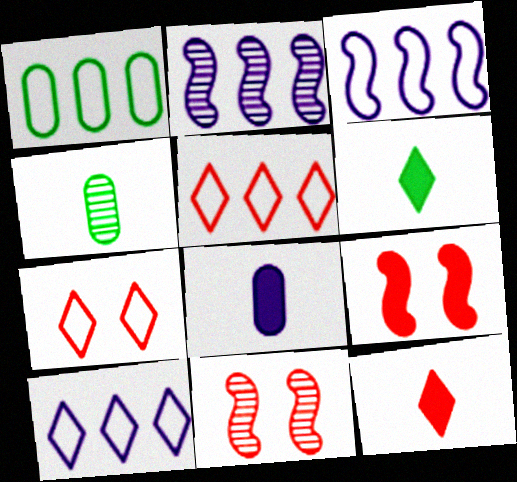[[1, 3, 5], 
[4, 9, 10]]